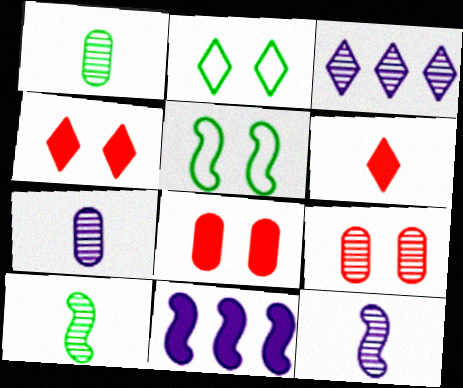[[2, 3, 6], 
[3, 9, 10]]